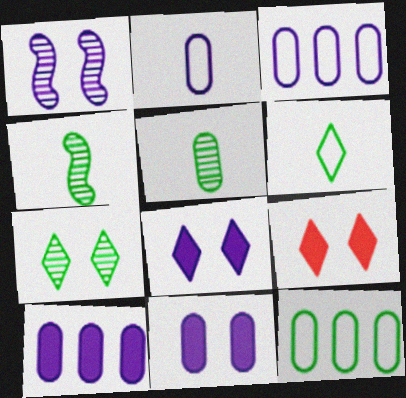[[3, 4, 9]]